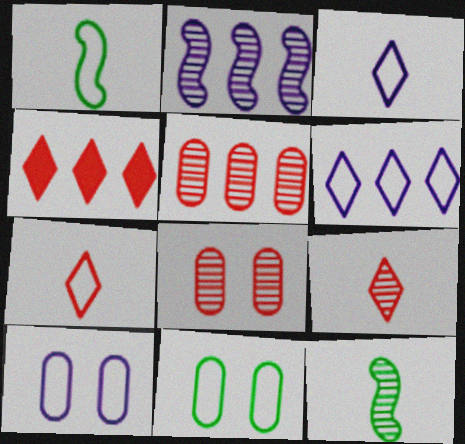[[4, 10, 12]]